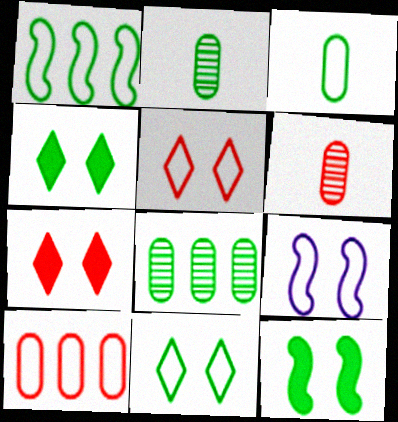[[1, 2, 4], 
[1, 3, 11]]